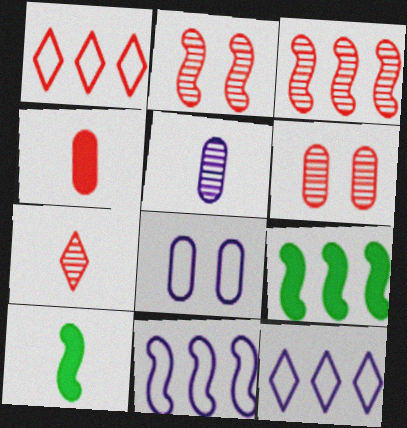[[1, 2, 4], 
[2, 10, 11], 
[3, 6, 7], 
[3, 9, 11], 
[6, 10, 12], 
[7, 8, 9]]